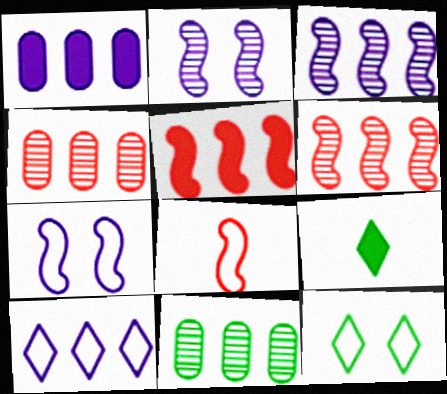[[1, 3, 10], 
[4, 7, 9], 
[5, 10, 11]]